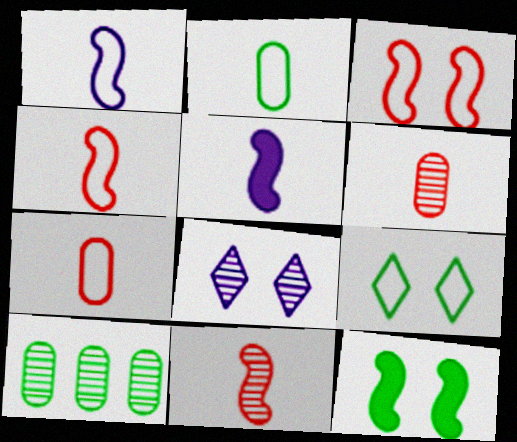[[8, 10, 11]]